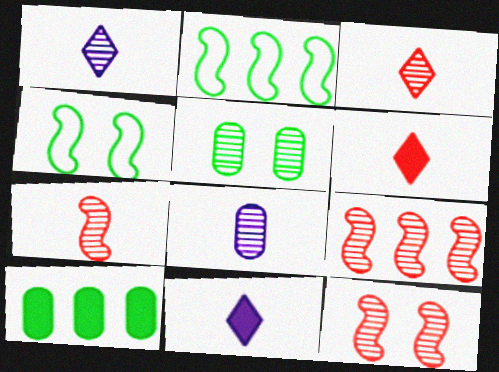[[1, 5, 9], 
[7, 9, 12]]